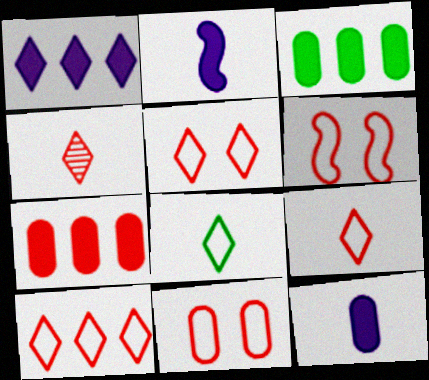[[4, 6, 7], 
[5, 6, 11], 
[5, 9, 10]]